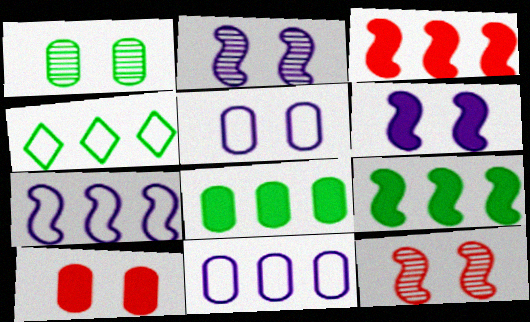[[1, 5, 10]]